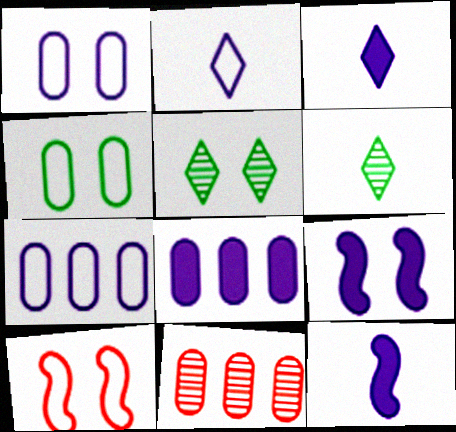[[3, 8, 9], 
[6, 8, 10]]